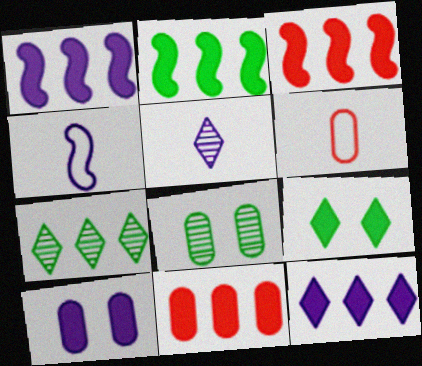[[1, 2, 3], 
[2, 11, 12]]